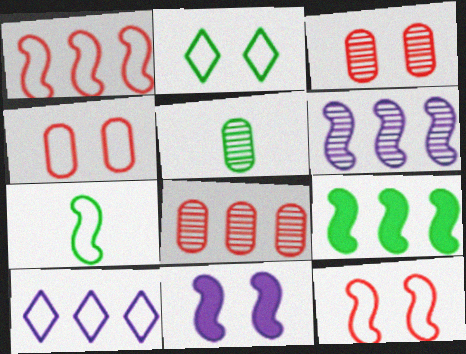[[1, 6, 9], 
[2, 3, 11], 
[2, 5, 9], 
[4, 7, 10], 
[8, 9, 10]]